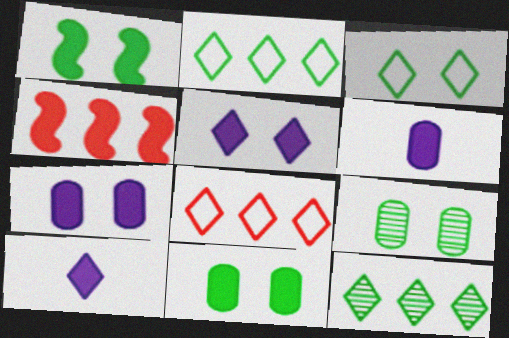[[1, 3, 9], 
[4, 10, 11]]